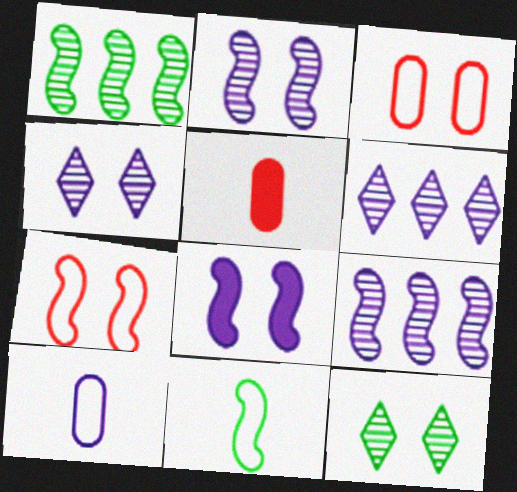[[3, 8, 12], 
[6, 8, 10]]